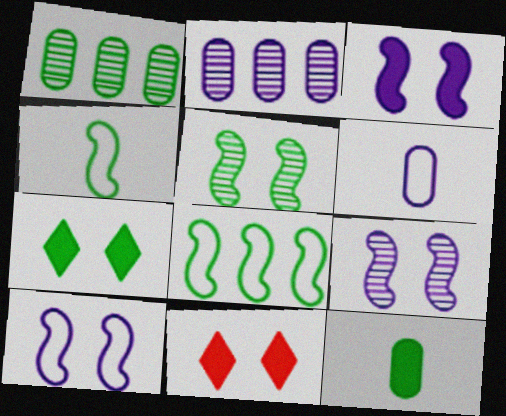[[1, 4, 7], 
[2, 4, 11], 
[3, 9, 10]]